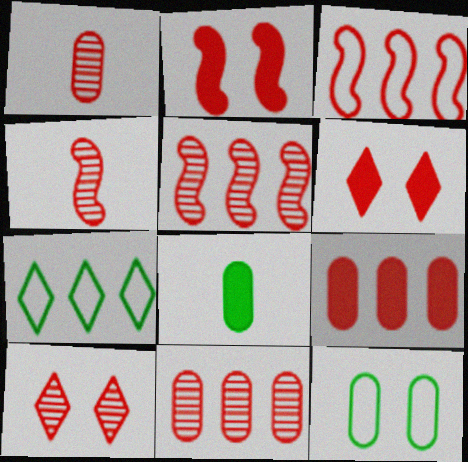[[1, 3, 6], 
[1, 5, 10], 
[2, 3, 4], 
[4, 10, 11]]